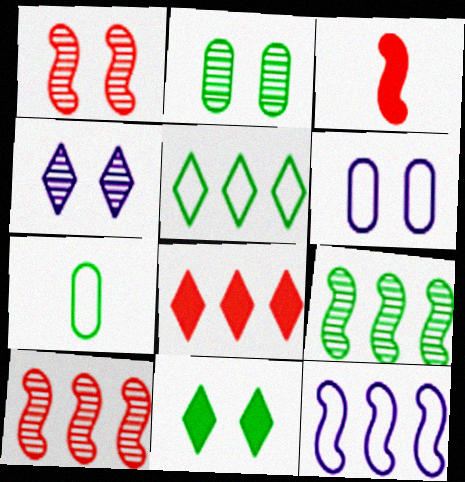[[1, 2, 4], 
[1, 6, 11], 
[7, 9, 11]]